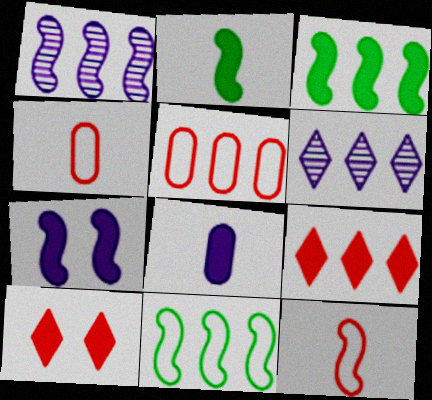[[3, 5, 6], 
[3, 8, 10]]